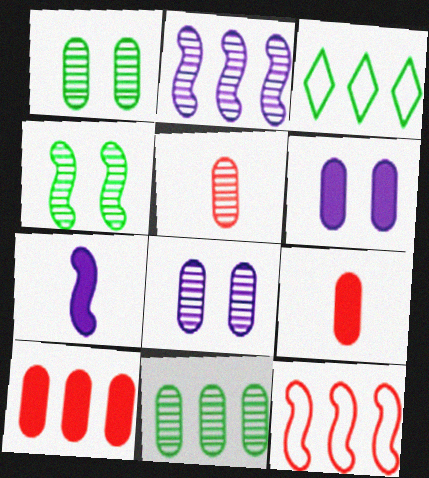[[2, 3, 10], 
[4, 7, 12], 
[5, 8, 11]]